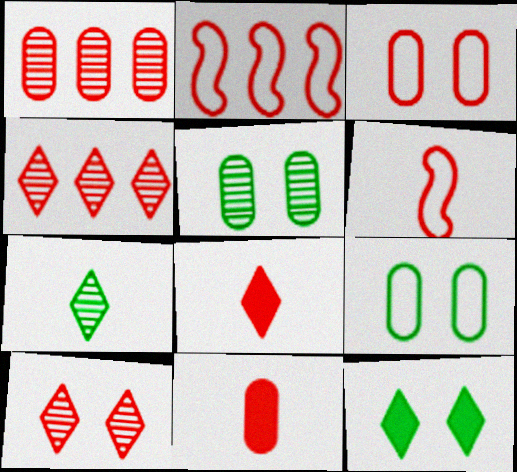[[1, 3, 11], 
[2, 10, 11]]